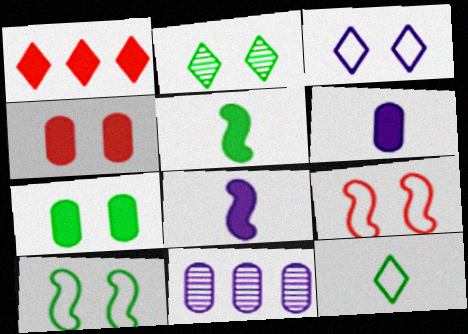[[1, 7, 8], 
[2, 7, 10], 
[3, 8, 11]]